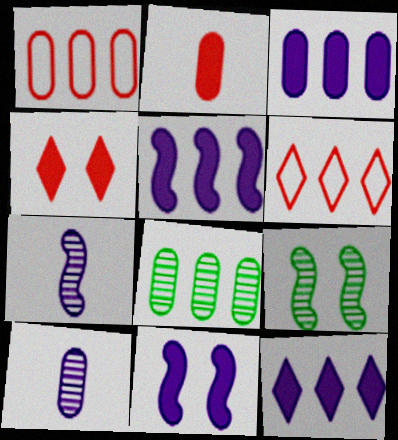[[1, 3, 8], 
[3, 5, 12], 
[5, 6, 8]]